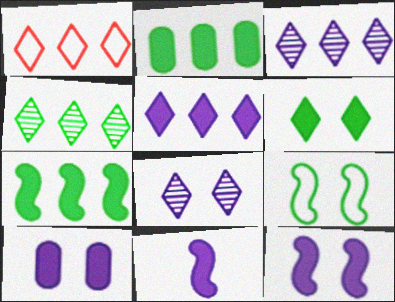[[1, 4, 5], 
[5, 10, 11]]